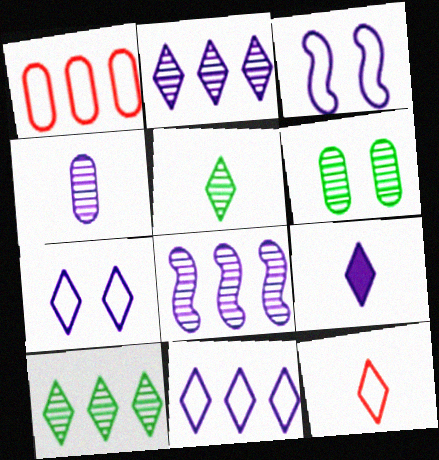[[2, 7, 9], 
[5, 9, 12]]